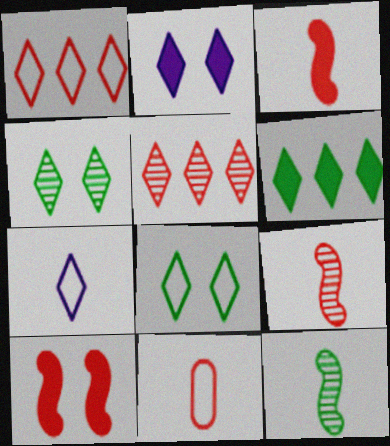[[1, 7, 8], 
[5, 10, 11]]